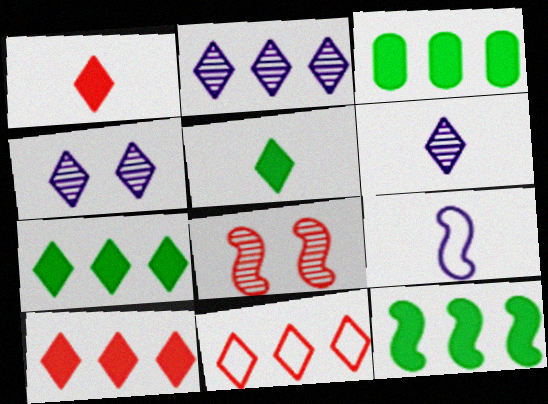[[2, 4, 6], 
[2, 7, 11], 
[3, 7, 12], 
[4, 5, 11], 
[8, 9, 12]]